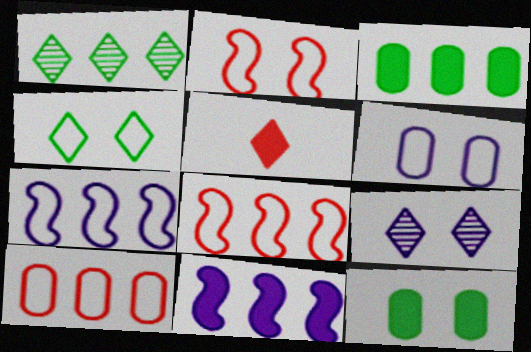[[1, 10, 11], 
[2, 4, 6], 
[2, 9, 12], 
[5, 11, 12]]